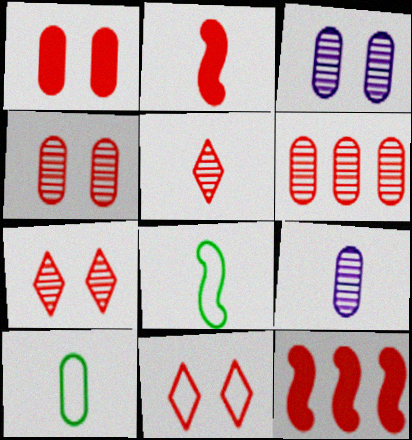[[2, 6, 11]]